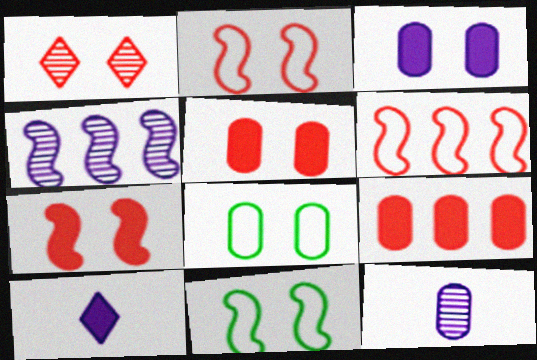[[1, 2, 5], 
[1, 3, 11], 
[8, 9, 12]]